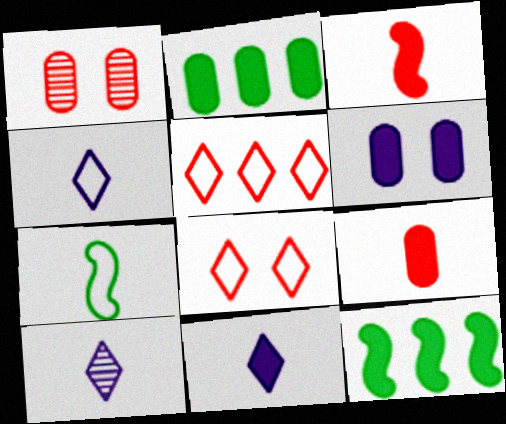[[1, 3, 5], 
[1, 4, 12], 
[2, 6, 9], 
[4, 10, 11], 
[7, 9, 10]]